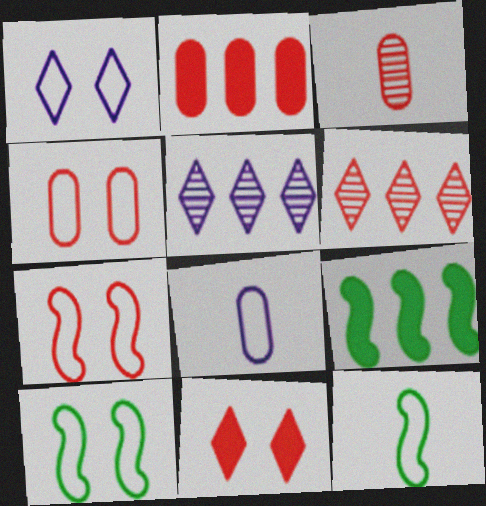[[1, 3, 9], 
[1, 4, 10], 
[2, 3, 4]]